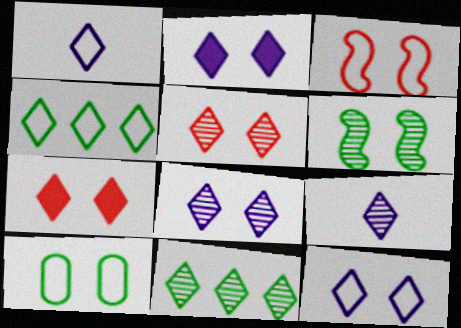[[1, 7, 11], 
[2, 8, 12], 
[3, 10, 12], 
[4, 7, 9], 
[5, 9, 11]]